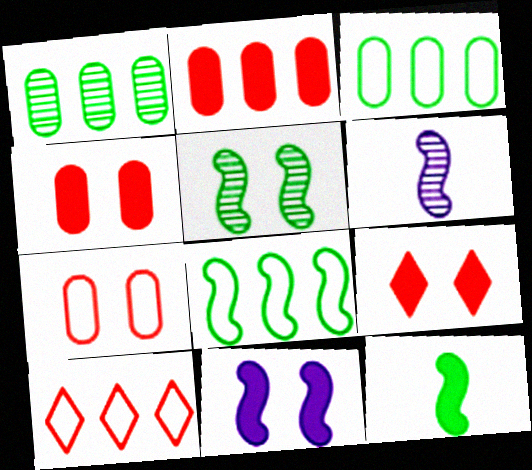[[3, 6, 9], 
[5, 8, 12]]